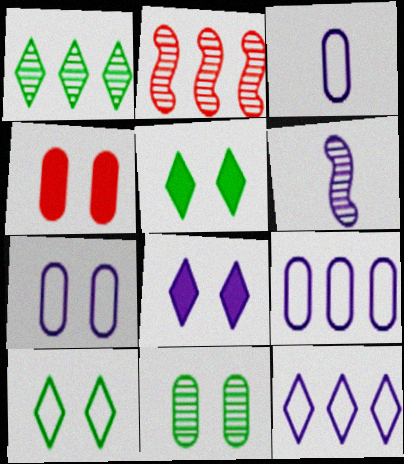[[2, 3, 5], 
[3, 7, 9], 
[4, 7, 11], 
[6, 8, 9]]